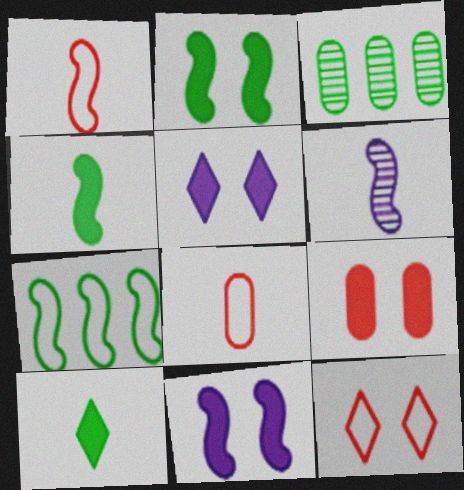[[1, 3, 5], 
[1, 4, 6], 
[2, 5, 9], 
[6, 8, 10]]